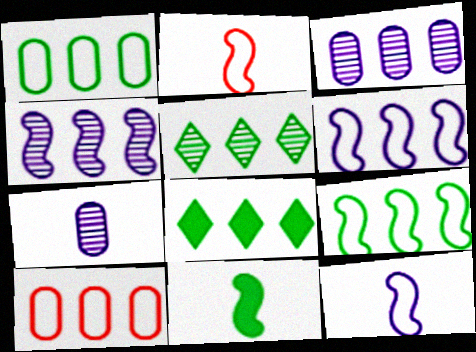[[4, 8, 10]]